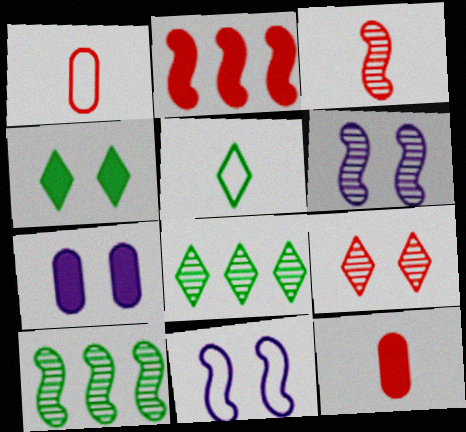[[1, 2, 9], 
[3, 6, 10], 
[4, 5, 8], 
[8, 11, 12]]